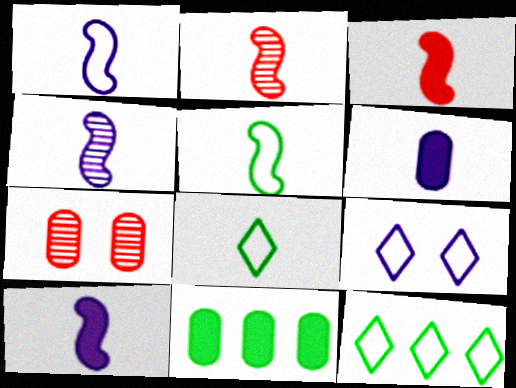[[1, 4, 10], 
[2, 5, 10], 
[2, 6, 8], 
[2, 9, 11], 
[3, 4, 5], 
[7, 10, 12]]